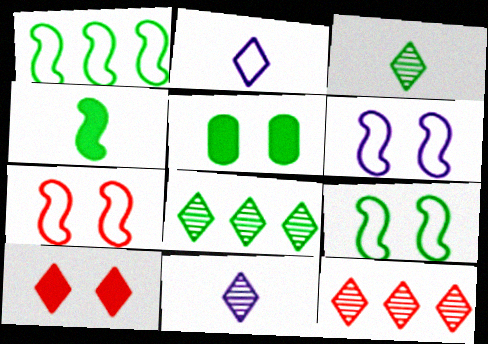[[1, 3, 5], 
[2, 8, 10], 
[6, 7, 9]]